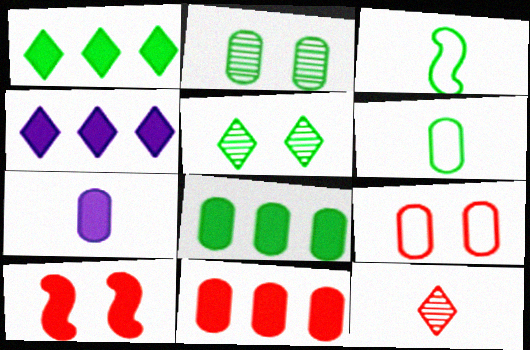[[1, 2, 3], 
[1, 7, 10], 
[2, 6, 8], 
[3, 5, 8], 
[3, 7, 12]]